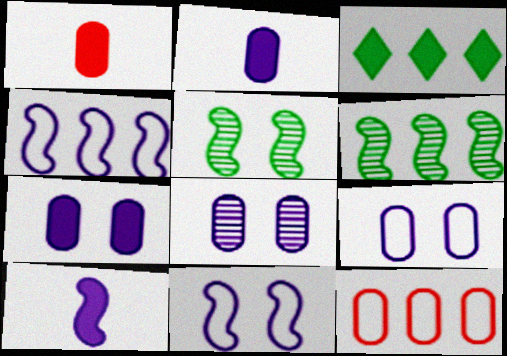[[7, 8, 9]]